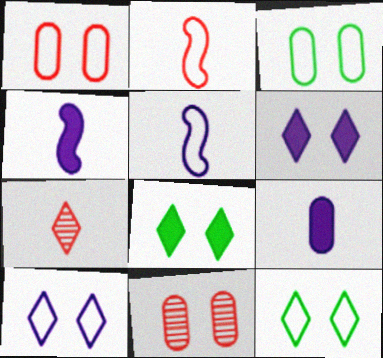[]